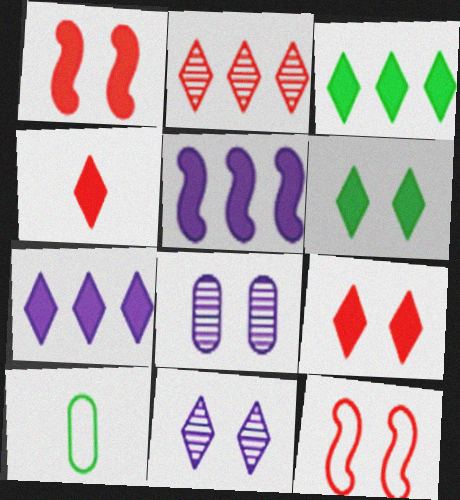[[4, 6, 7], 
[6, 8, 12]]